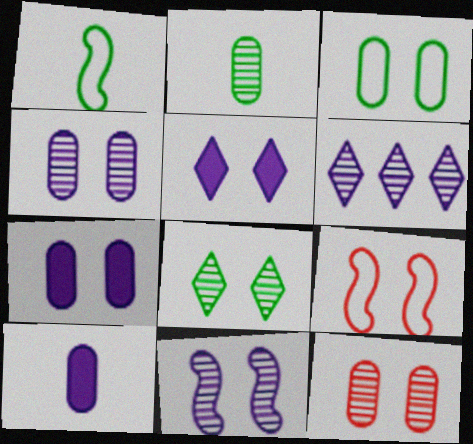[[3, 7, 12], 
[7, 8, 9], 
[8, 11, 12]]